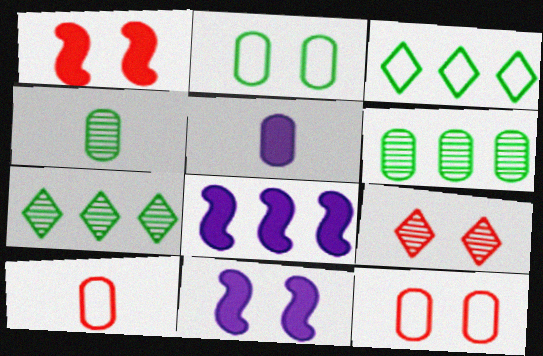[[1, 9, 12], 
[2, 9, 11], 
[4, 5, 10], 
[5, 6, 12], 
[7, 10, 11]]